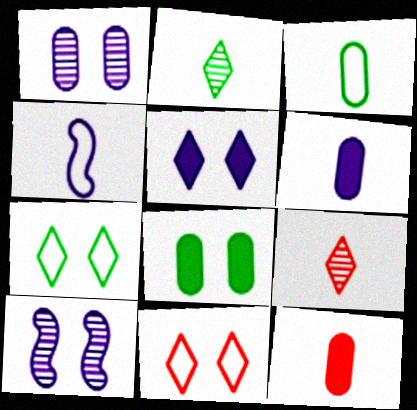[[2, 4, 12], 
[8, 10, 11]]